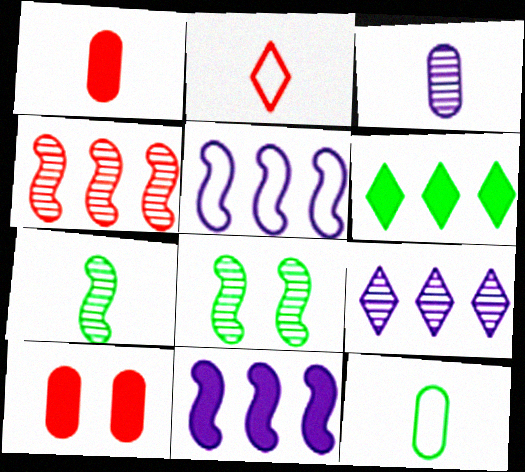[[1, 3, 12], 
[2, 4, 10], 
[6, 8, 12]]